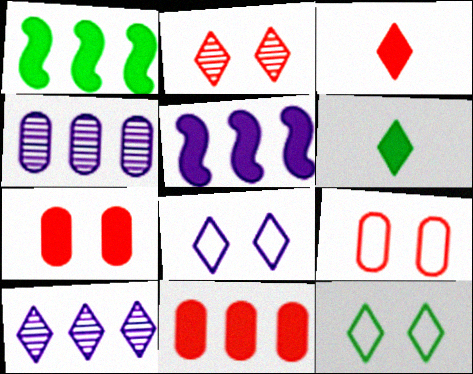[[3, 10, 12], 
[5, 6, 7]]